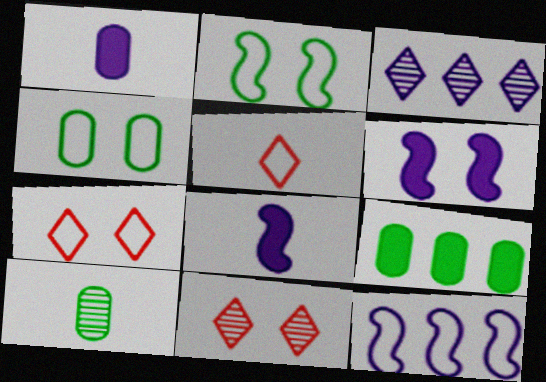[[4, 5, 12], 
[4, 6, 11], 
[4, 9, 10], 
[5, 8, 10]]